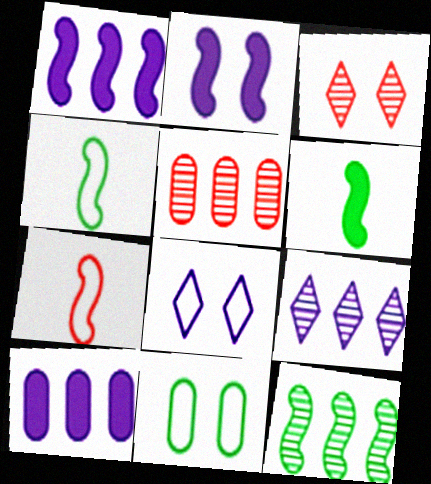[[2, 3, 11], 
[2, 7, 12], 
[3, 4, 10], 
[5, 6, 8], 
[5, 9, 12]]